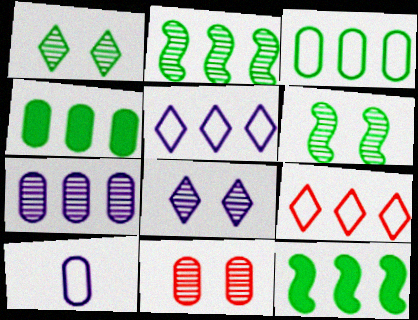[[4, 10, 11], 
[6, 8, 11], 
[7, 9, 12]]